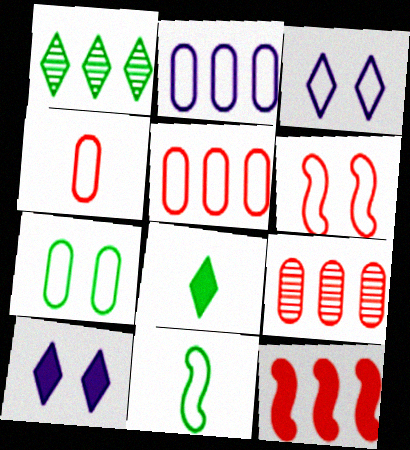[[1, 2, 12], 
[2, 4, 7], 
[3, 5, 11], 
[3, 6, 7], 
[9, 10, 11]]